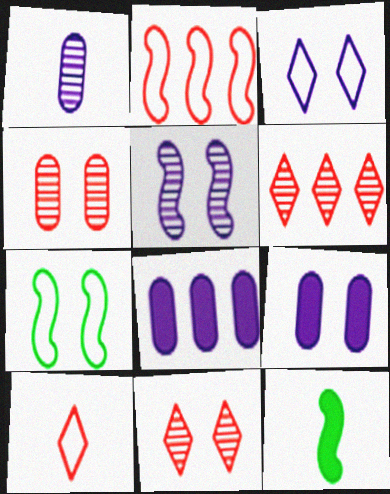[[1, 10, 12], 
[2, 5, 12], 
[3, 5, 9], 
[7, 9, 11]]